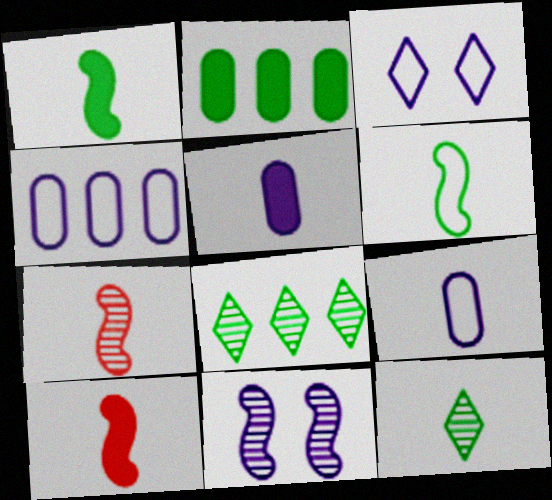[[2, 3, 7], 
[9, 10, 12]]